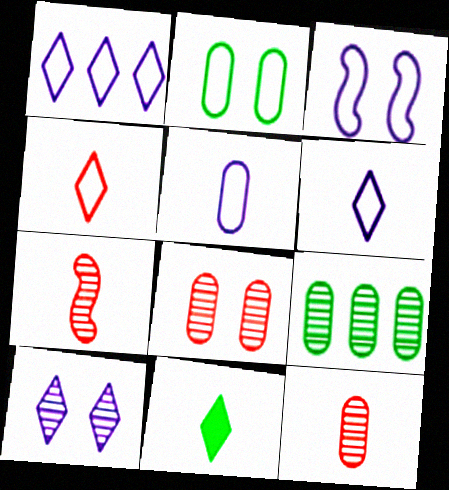[[1, 3, 5], 
[5, 7, 11], 
[7, 9, 10]]